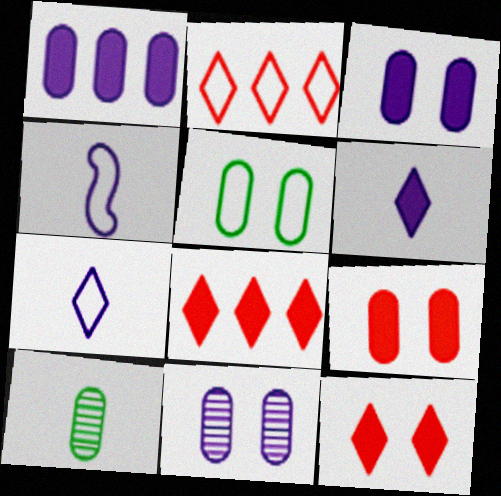[[2, 4, 5], 
[5, 9, 11]]